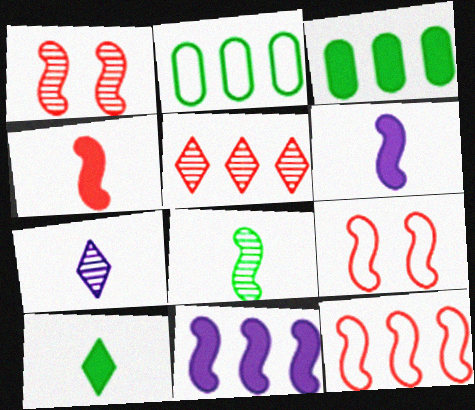[[1, 4, 12], 
[2, 5, 11], 
[3, 7, 9], 
[8, 9, 11]]